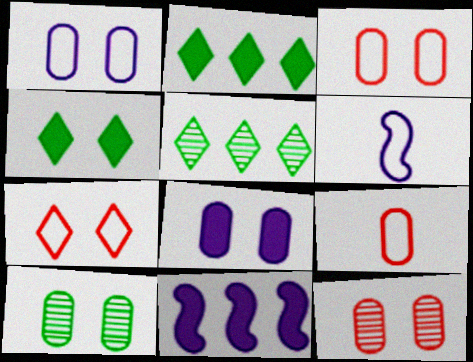[[2, 6, 12], 
[3, 8, 10]]